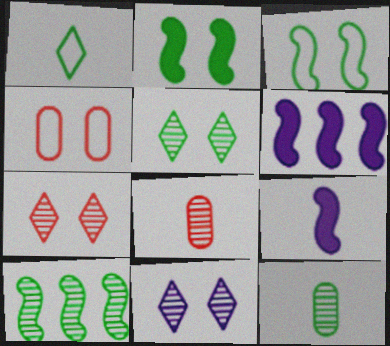[[1, 8, 9], 
[2, 4, 11], 
[5, 7, 11], 
[5, 10, 12], 
[8, 10, 11]]